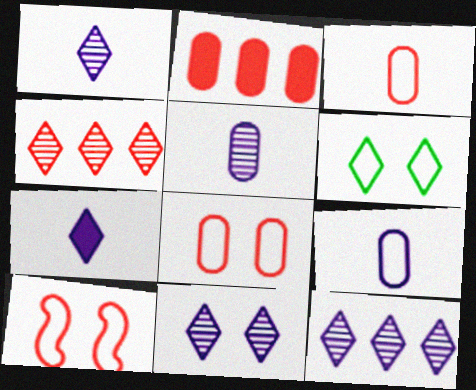[[1, 11, 12], 
[4, 6, 7]]